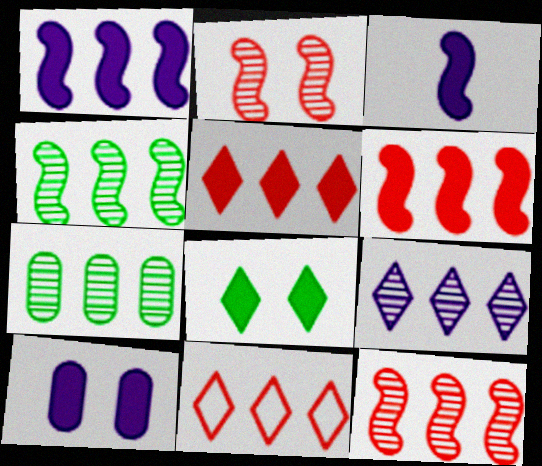[[1, 7, 11], 
[7, 9, 12]]